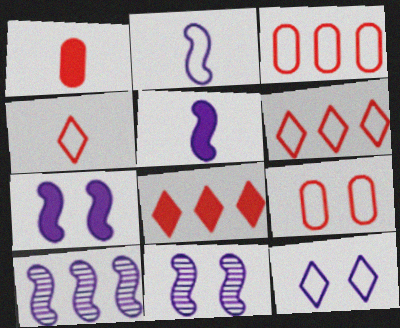[[2, 7, 10]]